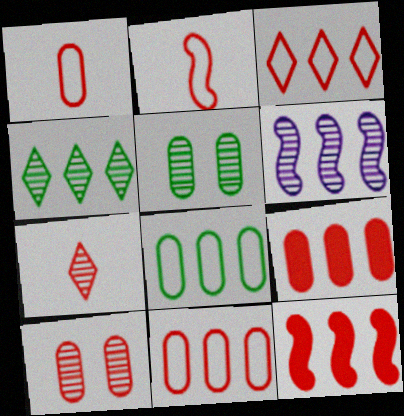[[1, 9, 10], 
[5, 6, 7]]